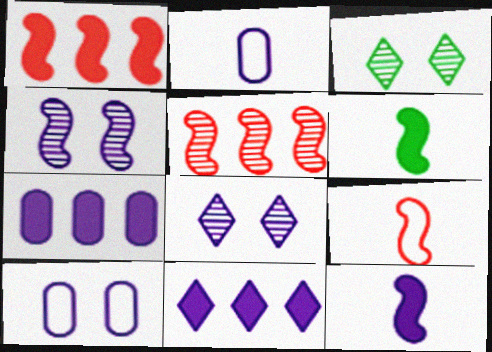[[1, 2, 3], 
[2, 4, 11], 
[3, 7, 9]]